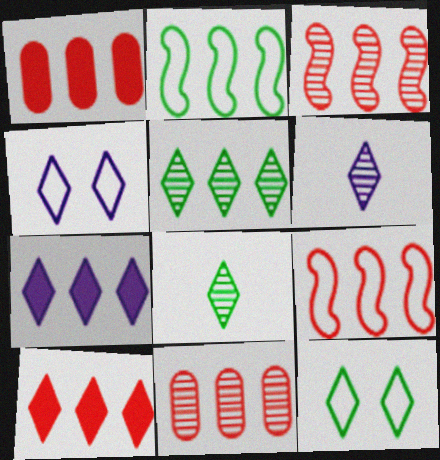[[2, 7, 11], 
[4, 6, 7], 
[4, 8, 10], 
[6, 10, 12], 
[9, 10, 11]]